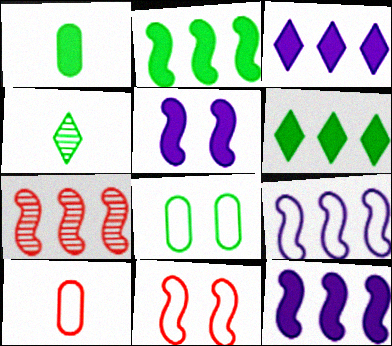[[2, 4, 8], 
[2, 7, 9]]